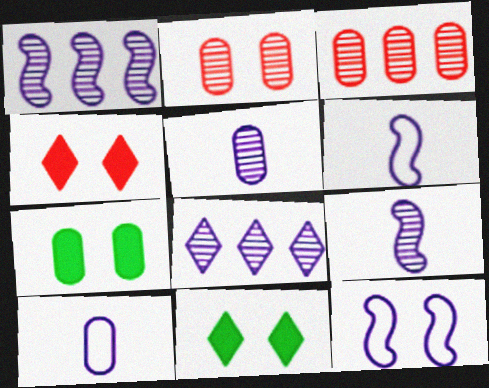[[2, 11, 12], 
[3, 6, 11], 
[3, 7, 10]]